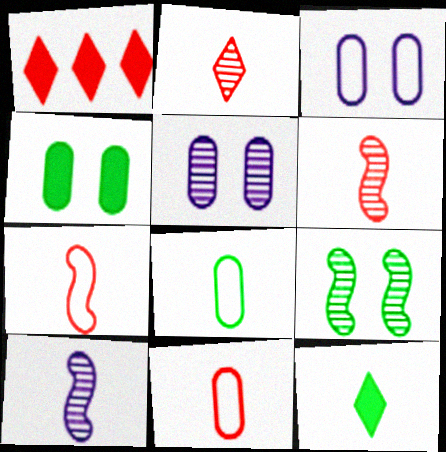[[10, 11, 12]]